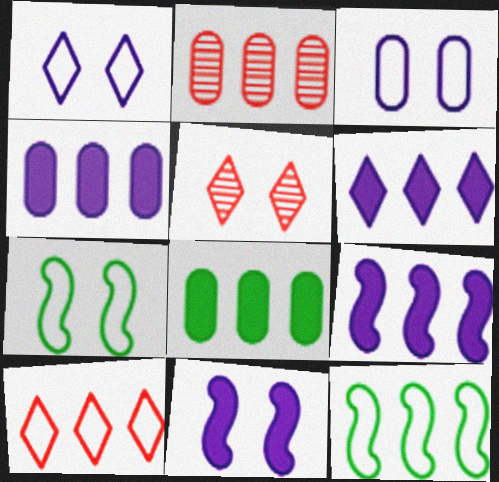[[2, 6, 12], 
[4, 6, 9]]